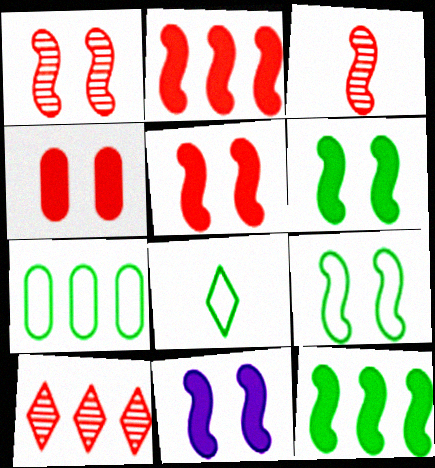[[1, 9, 11], 
[5, 6, 11], 
[7, 8, 9]]